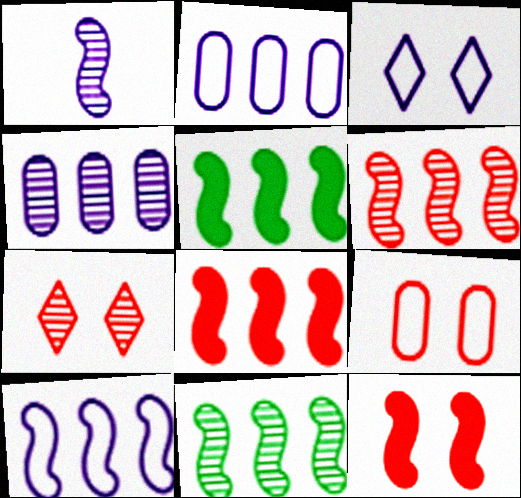[[5, 6, 10], 
[7, 9, 12], 
[8, 10, 11]]